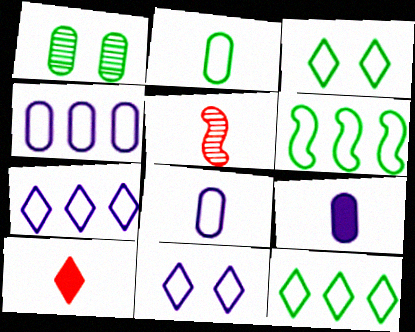[[2, 3, 6]]